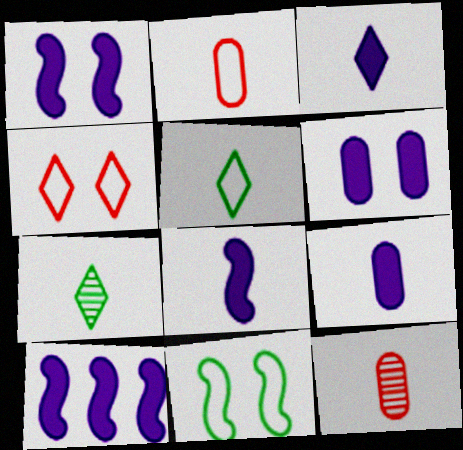[[1, 8, 10], 
[2, 7, 8], 
[3, 6, 10], 
[3, 8, 9], 
[5, 8, 12]]